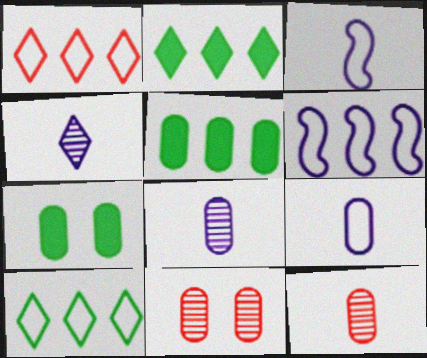[[2, 3, 11], 
[5, 9, 11]]